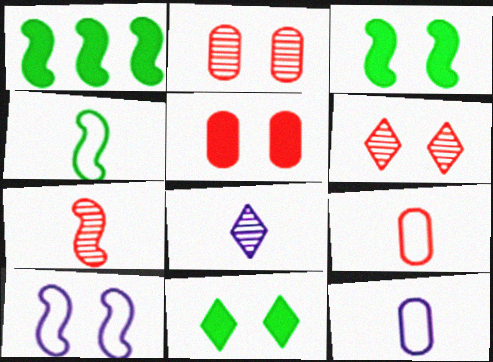[[1, 6, 12], 
[1, 7, 10], 
[2, 10, 11]]